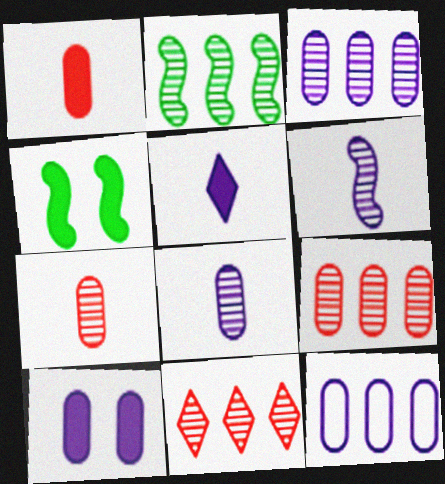[[2, 3, 11], 
[8, 10, 12]]